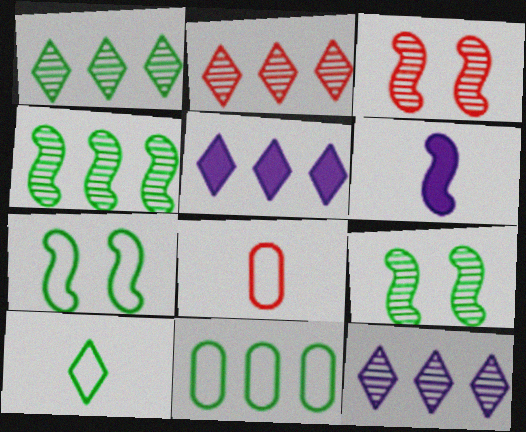[[1, 2, 12], 
[5, 8, 9], 
[7, 10, 11]]